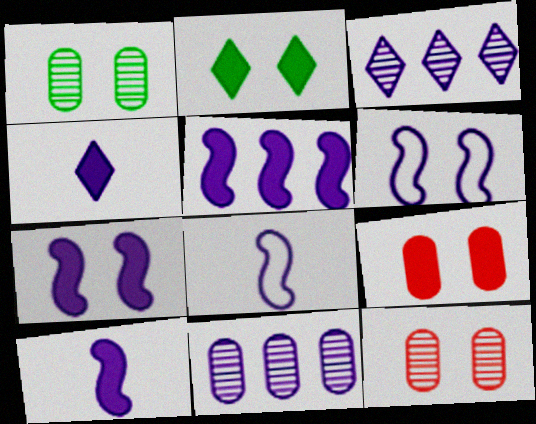[[2, 6, 12], 
[2, 7, 9], 
[4, 6, 11], 
[5, 7, 10]]